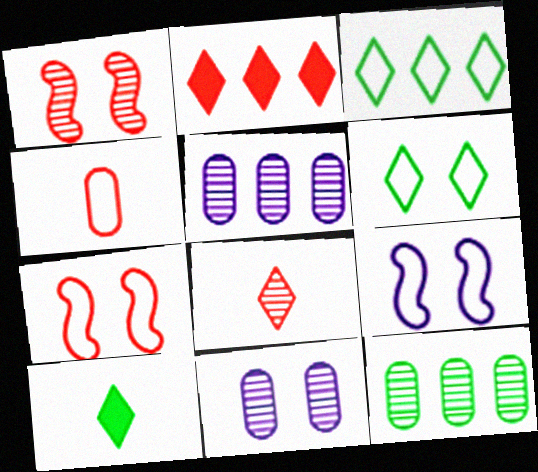[[1, 2, 4], 
[3, 4, 9], 
[5, 7, 10]]